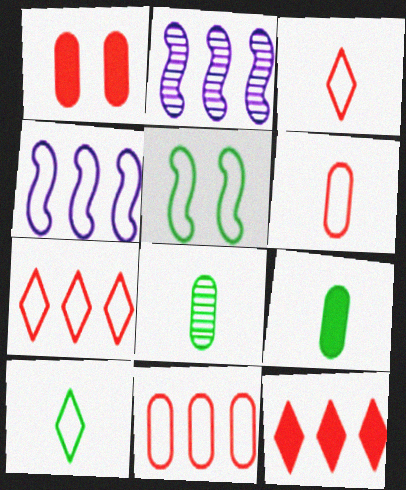[[1, 2, 10]]